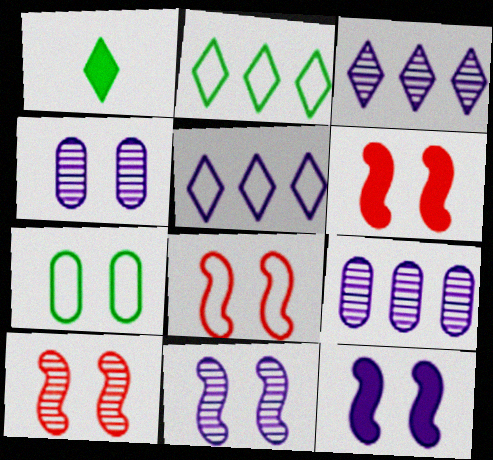[[1, 8, 9], 
[6, 8, 10]]